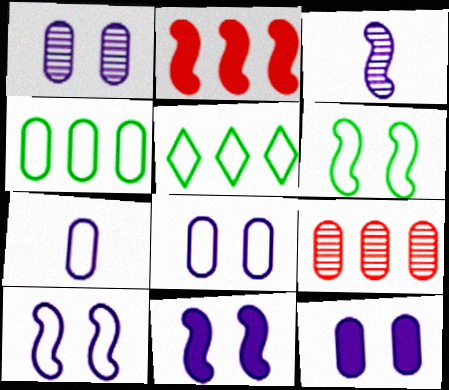[[1, 8, 12], 
[2, 3, 6]]